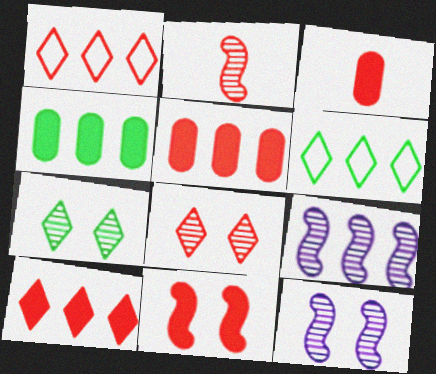[[1, 4, 9], 
[3, 6, 12], 
[3, 10, 11], 
[5, 6, 9]]